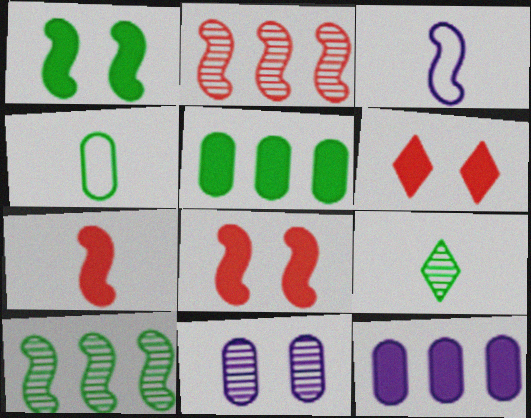[[1, 2, 3], 
[2, 9, 11], 
[3, 8, 10]]